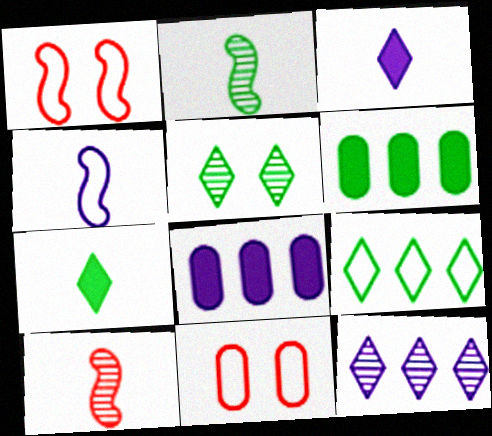[[4, 9, 11], 
[5, 7, 9]]